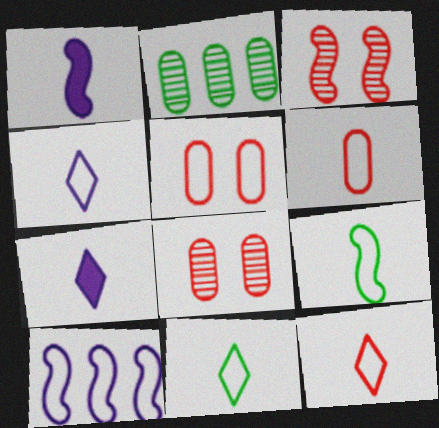[[4, 6, 9], 
[4, 11, 12], 
[5, 10, 11]]